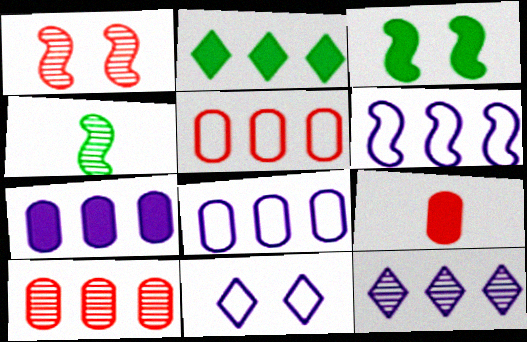[[2, 6, 10], 
[6, 7, 12]]